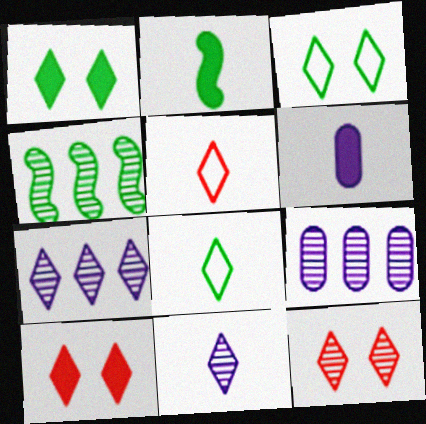[[1, 5, 7], 
[7, 8, 10]]